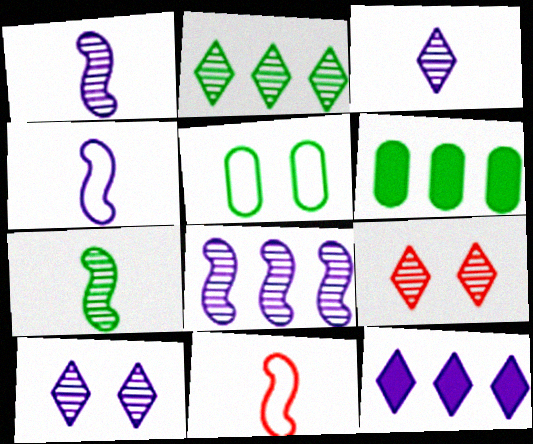[[2, 3, 9], 
[4, 6, 9], 
[6, 10, 11]]